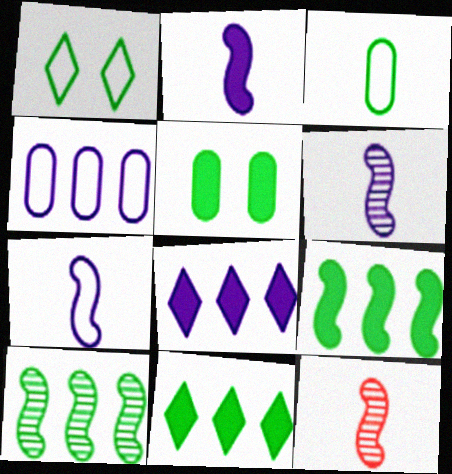[[2, 6, 7]]